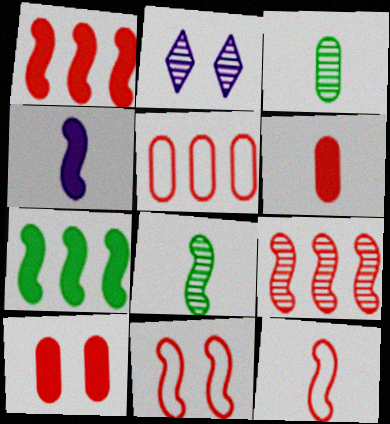[[2, 3, 9], 
[4, 8, 12]]